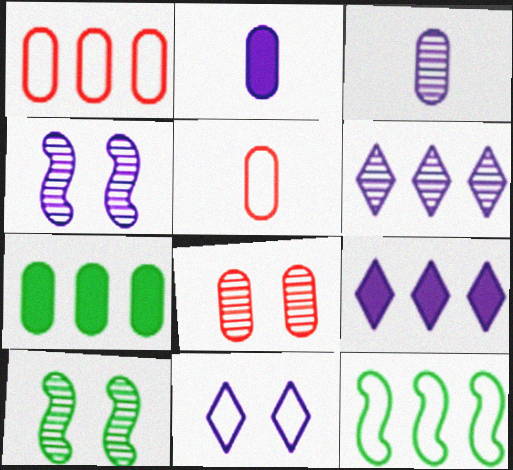[[3, 4, 6], 
[5, 9, 10], 
[5, 11, 12]]